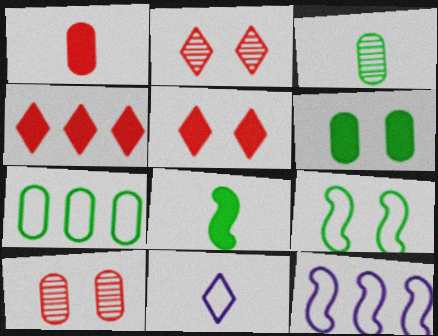[[3, 5, 12], 
[3, 6, 7]]